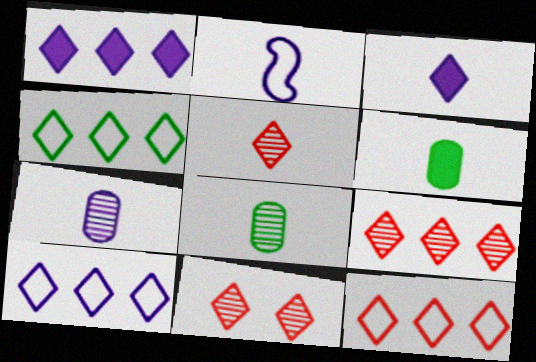[[1, 4, 9], 
[2, 3, 7], 
[2, 5, 6], 
[3, 4, 11], 
[4, 10, 12], 
[5, 9, 11]]